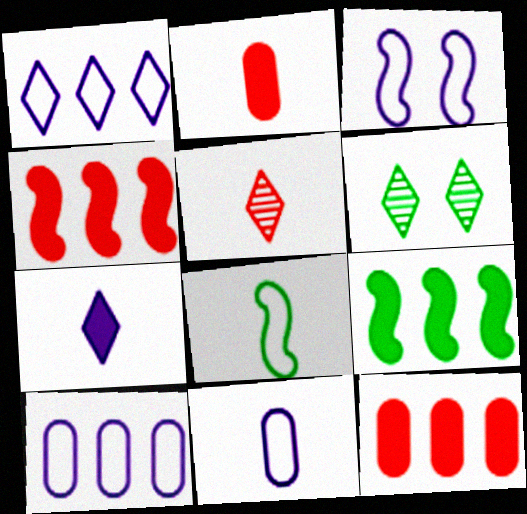[[1, 3, 11], 
[4, 6, 11]]